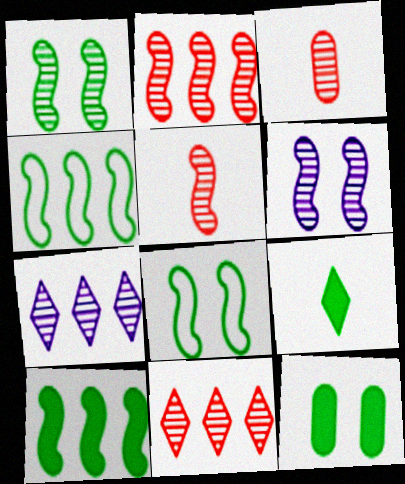[[1, 3, 7], 
[9, 10, 12]]